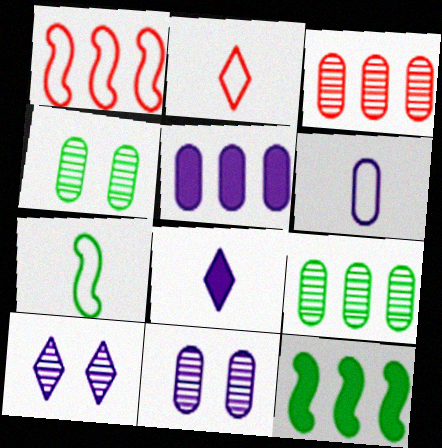[[1, 4, 8], 
[2, 6, 7], 
[2, 11, 12], 
[5, 6, 11]]